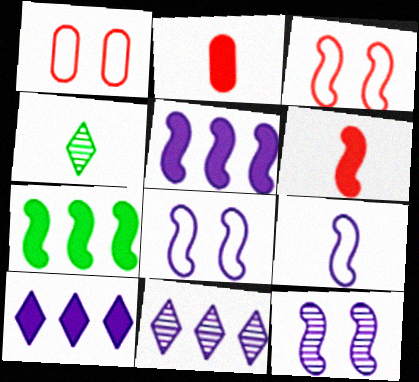[[1, 4, 5], 
[2, 4, 9], 
[5, 9, 12]]